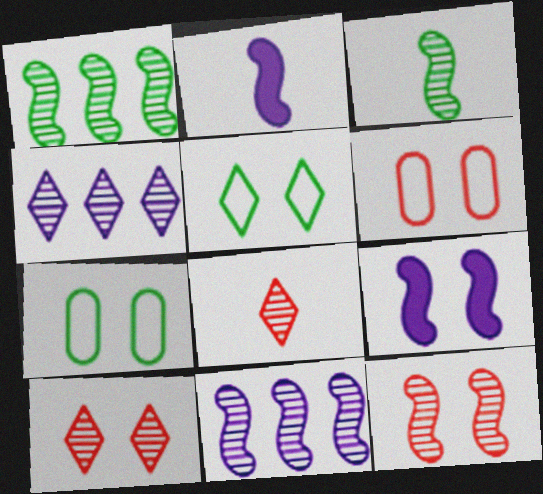[[3, 11, 12], 
[7, 9, 10]]